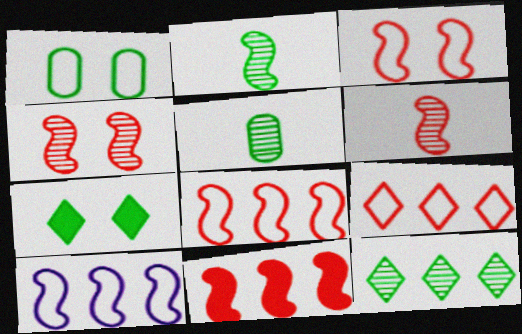[[3, 6, 11]]